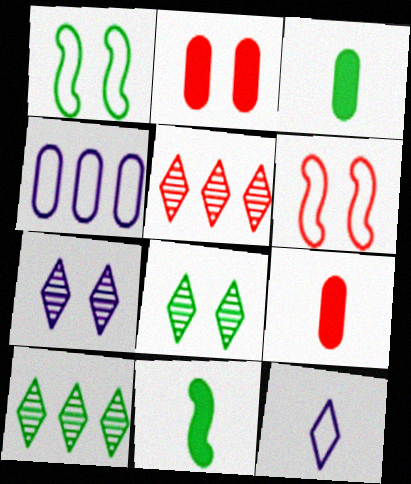[[1, 2, 7], 
[1, 3, 10], 
[5, 6, 9]]